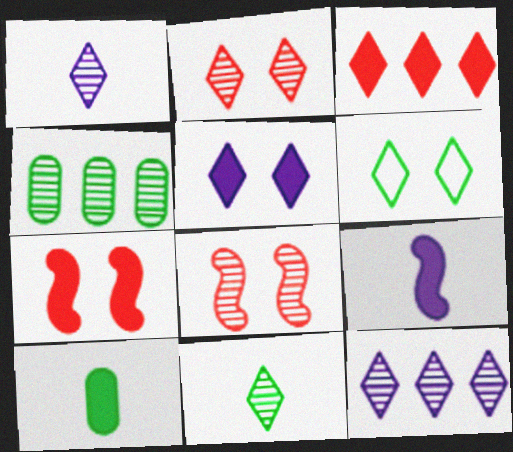[[1, 3, 6], 
[1, 4, 8], 
[2, 5, 6], 
[2, 11, 12]]